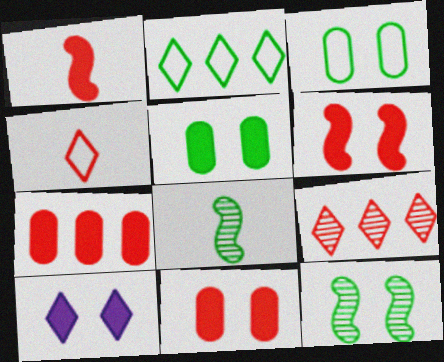[[2, 5, 8], 
[5, 6, 10]]